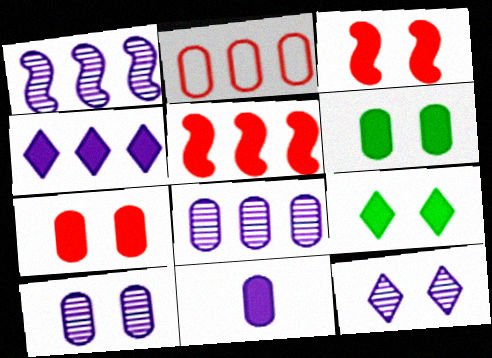[[5, 9, 11]]